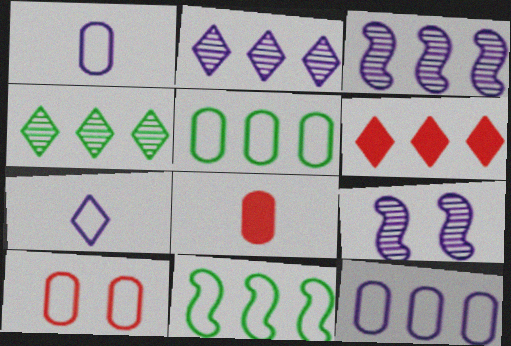[[1, 5, 10], 
[3, 5, 6], 
[7, 10, 11]]